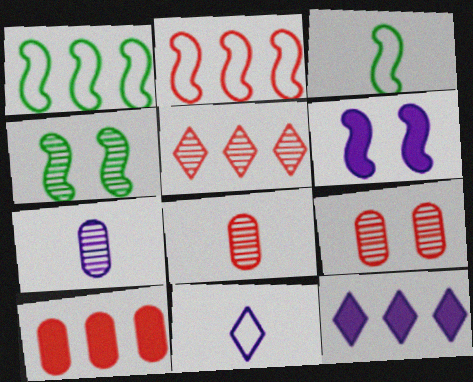[[2, 5, 10], 
[3, 9, 12], 
[4, 5, 7], 
[4, 10, 11]]